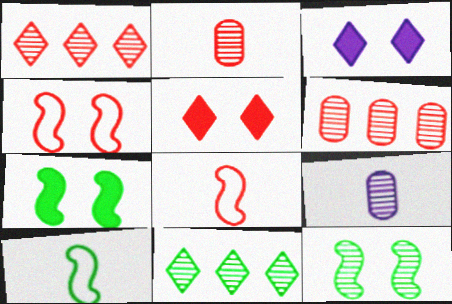[[1, 9, 12], 
[3, 6, 10], 
[5, 6, 8]]